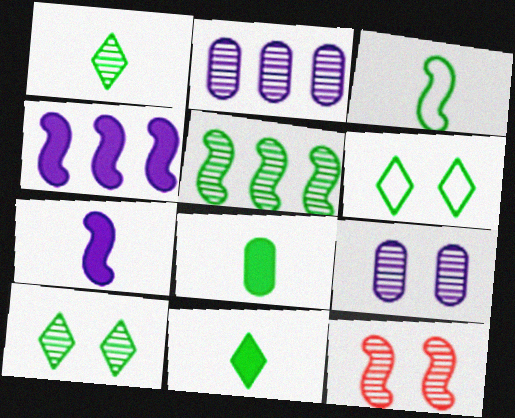[[1, 2, 12], 
[1, 3, 8], 
[3, 4, 12], 
[5, 6, 8], 
[9, 10, 12]]